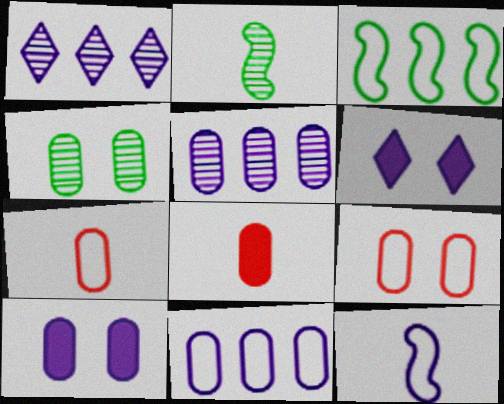[[1, 10, 12], 
[4, 8, 11], 
[4, 9, 10], 
[5, 6, 12]]